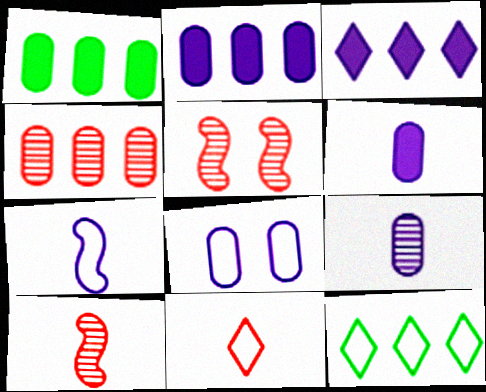[[2, 8, 9], 
[5, 6, 12]]